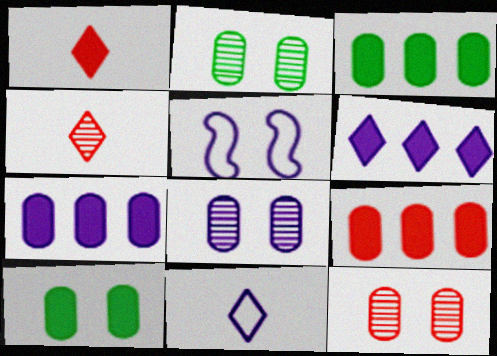[[2, 8, 12], 
[3, 4, 5], 
[3, 7, 9]]